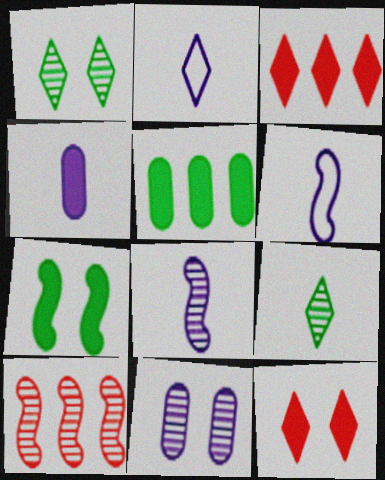[[1, 2, 3], 
[2, 4, 8], 
[3, 4, 7], 
[6, 7, 10], 
[9, 10, 11]]